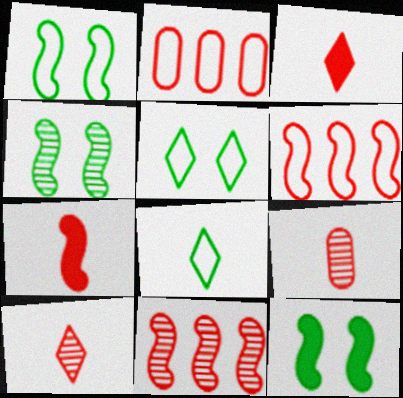[[1, 4, 12]]